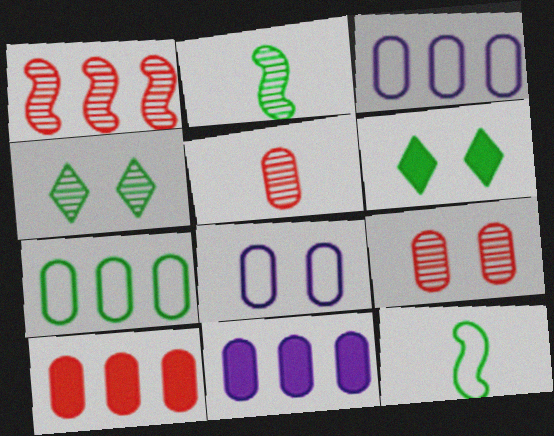[[2, 6, 7]]